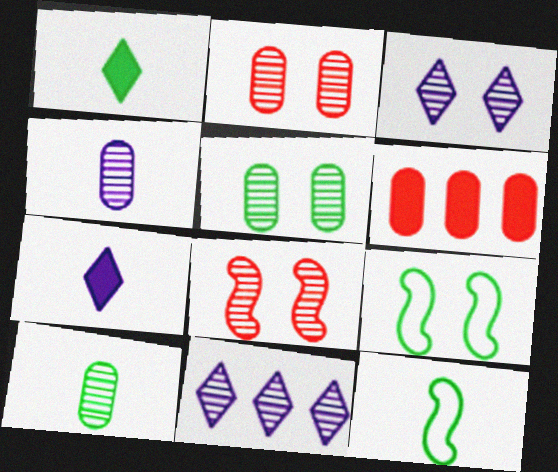[[1, 10, 12], 
[3, 5, 8], 
[3, 6, 12], 
[8, 10, 11]]